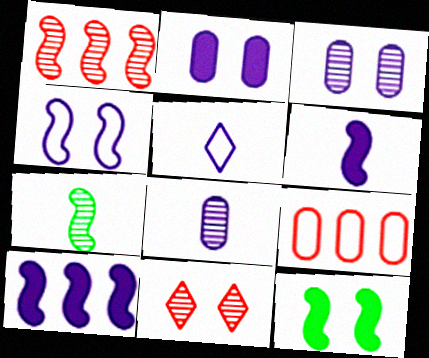[[3, 5, 10], 
[5, 6, 8]]